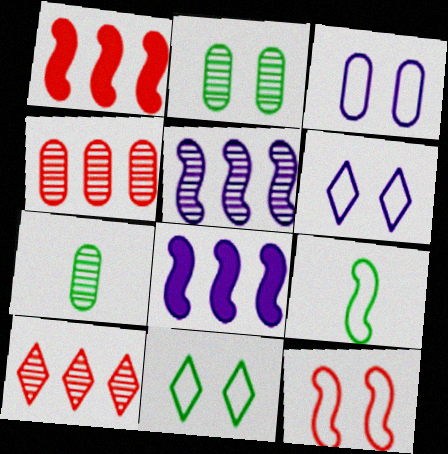[[1, 6, 7], 
[3, 11, 12]]